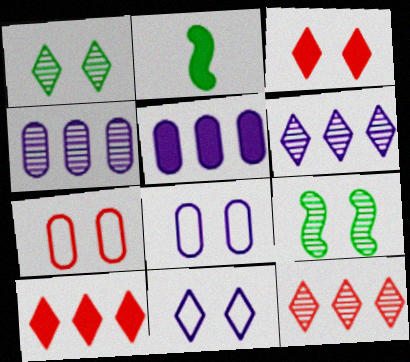[[1, 3, 11], 
[2, 3, 5], 
[2, 6, 7], 
[2, 8, 12], 
[3, 8, 9]]